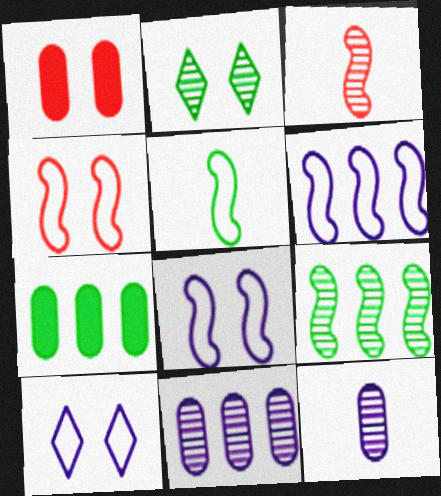[[1, 2, 8], 
[2, 3, 11], 
[2, 5, 7], 
[3, 7, 10], 
[4, 5, 6]]